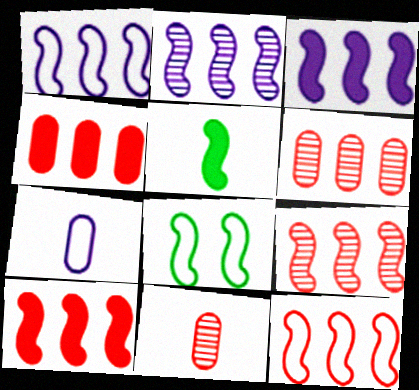[[1, 2, 3], 
[9, 10, 12]]